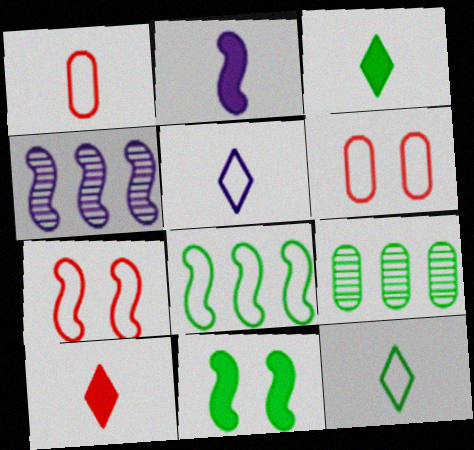[[3, 4, 6], 
[5, 6, 8], 
[9, 11, 12]]